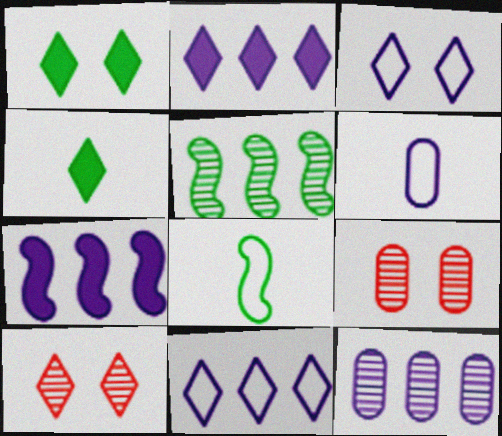[[1, 3, 10], 
[2, 8, 9], 
[4, 10, 11], 
[7, 11, 12]]